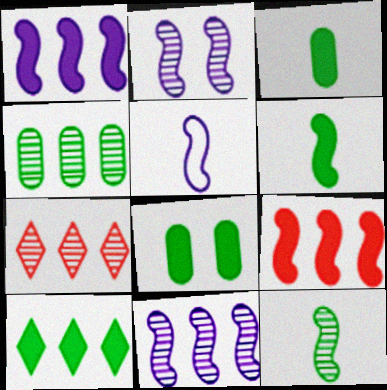[[1, 2, 5], 
[4, 7, 11], 
[5, 7, 8], 
[6, 8, 10]]